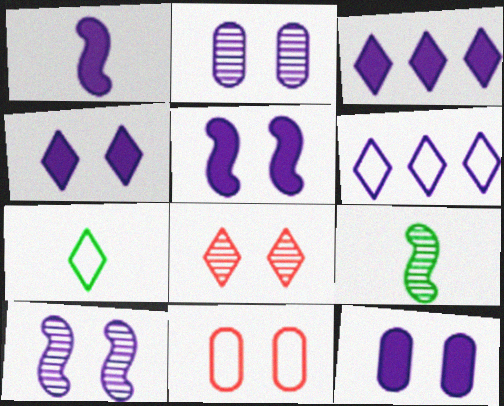[[1, 2, 6], 
[1, 3, 12], 
[3, 7, 8], 
[3, 9, 11], 
[4, 5, 12]]